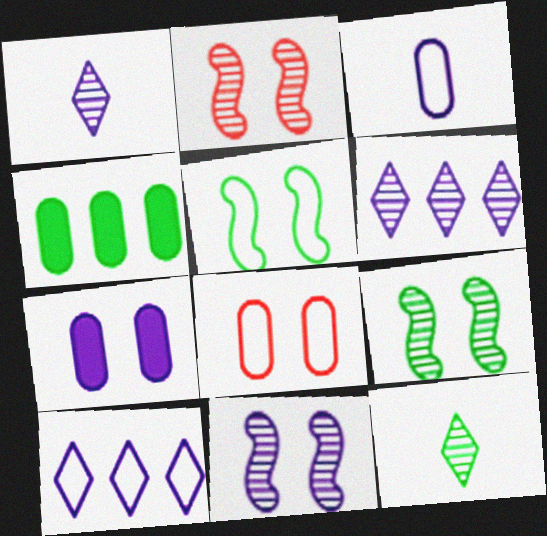[[2, 9, 11], 
[4, 5, 12]]